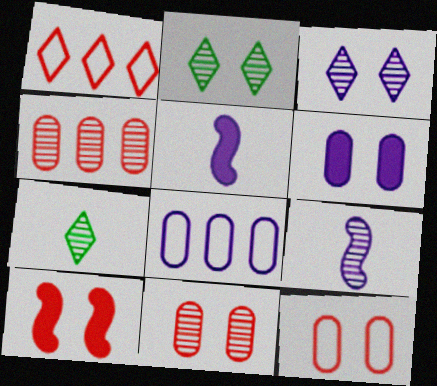[[2, 4, 9], 
[3, 5, 8], 
[7, 8, 10]]